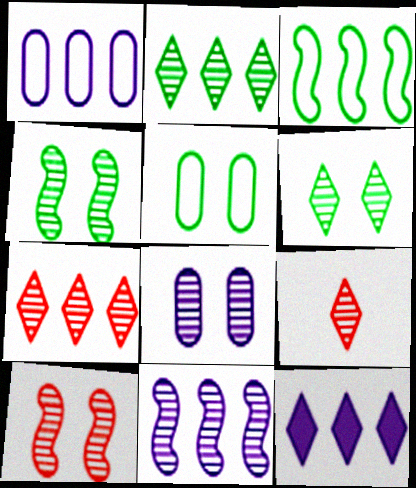[[1, 11, 12], 
[6, 8, 10]]